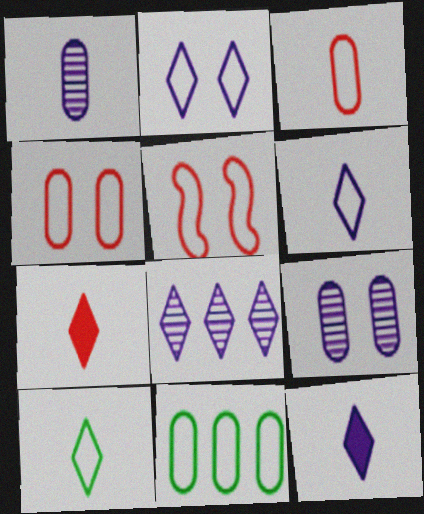[[2, 8, 12], 
[5, 6, 11]]